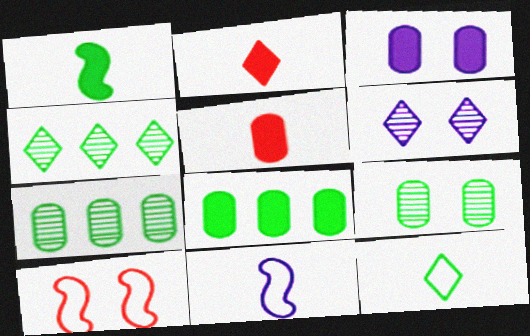[[3, 5, 8]]